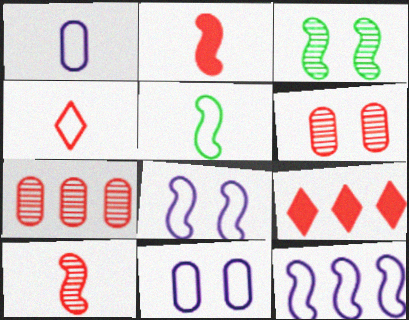[[1, 3, 9], 
[1, 4, 5], 
[2, 3, 12]]